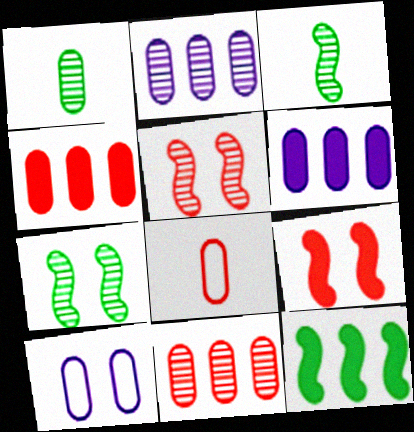[[1, 4, 10]]